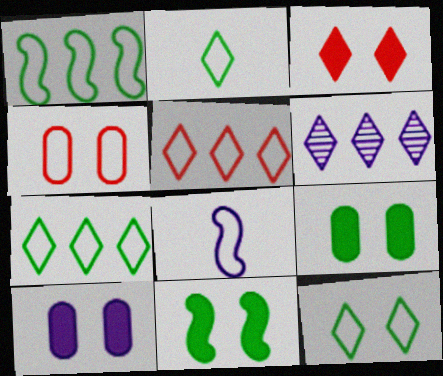[[2, 3, 6], 
[2, 7, 12], 
[3, 10, 11], 
[4, 7, 8], 
[6, 8, 10]]